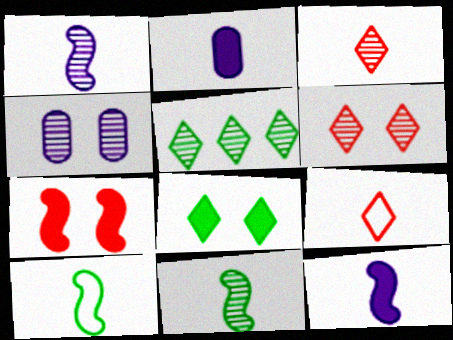[[2, 3, 10], 
[2, 9, 11]]